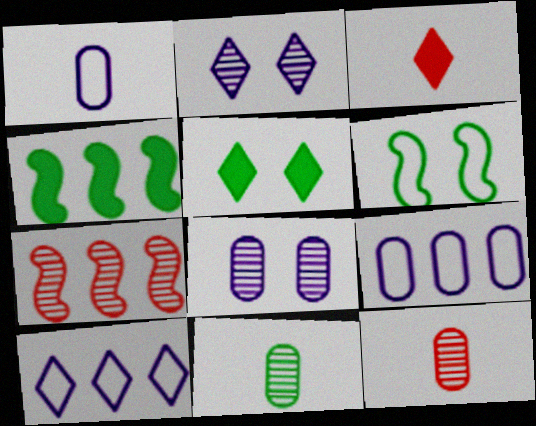[[1, 5, 7], 
[2, 7, 11]]